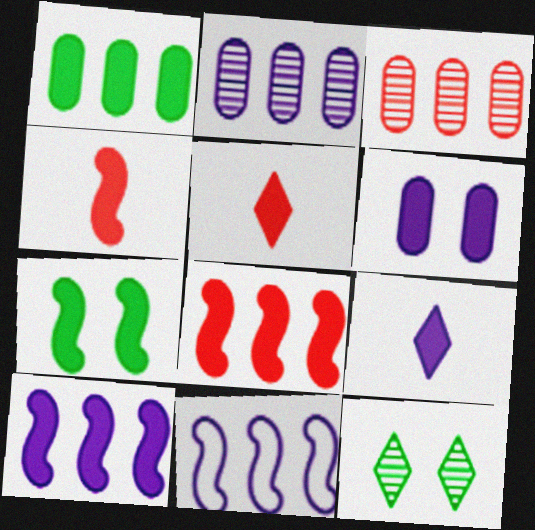[[4, 7, 10], 
[6, 9, 10]]